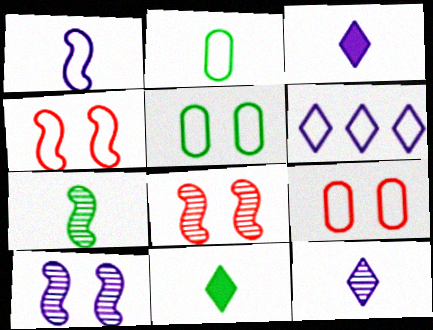[[2, 4, 6], 
[2, 7, 11]]